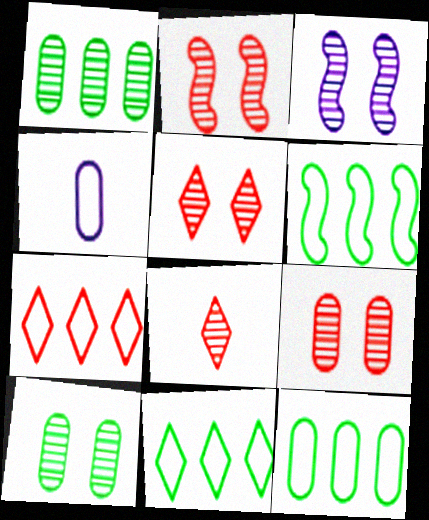[[1, 3, 8], 
[2, 5, 9], 
[3, 5, 10], 
[6, 11, 12]]